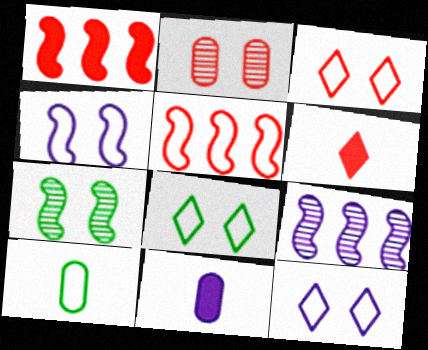[[2, 5, 6], 
[3, 8, 12], 
[5, 10, 12], 
[9, 11, 12]]